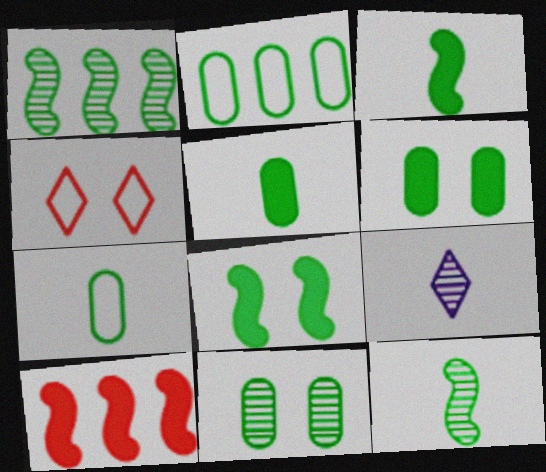[[2, 5, 11]]